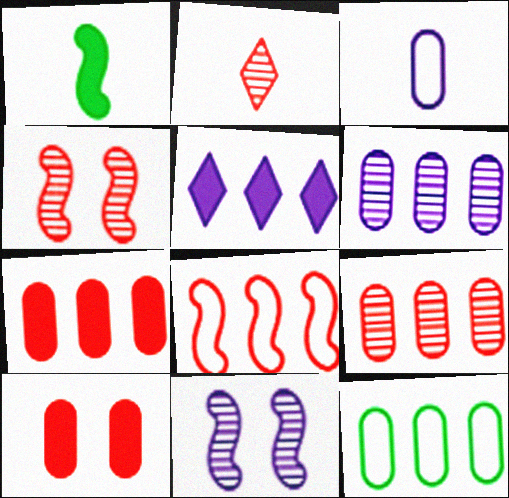[[1, 2, 3], 
[1, 5, 10], 
[1, 8, 11], 
[2, 4, 9], 
[2, 8, 10], 
[3, 5, 11], 
[6, 7, 12]]